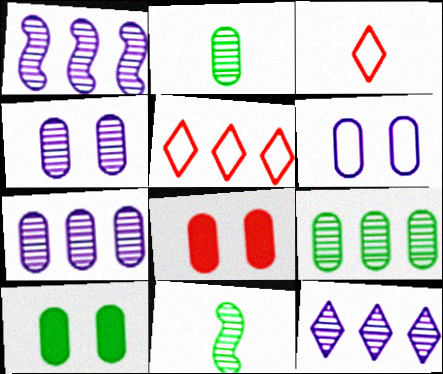[[1, 3, 10], 
[1, 7, 12]]